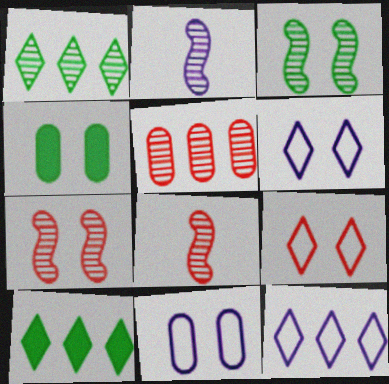[[4, 6, 7], 
[4, 8, 12], 
[8, 10, 11]]